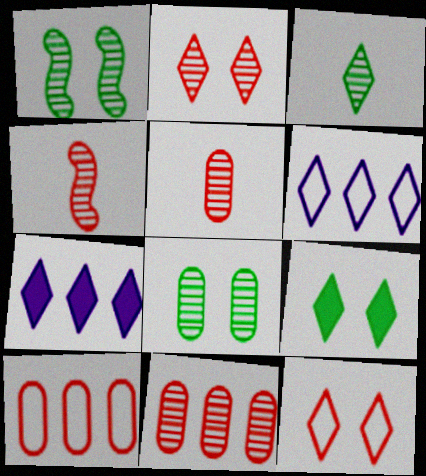[[2, 4, 11], 
[3, 7, 12]]